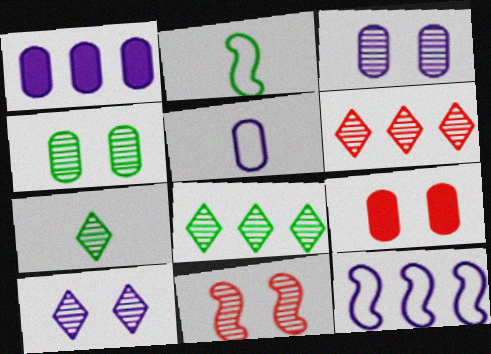[[1, 3, 5], 
[4, 10, 11], 
[6, 7, 10], 
[7, 9, 12]]